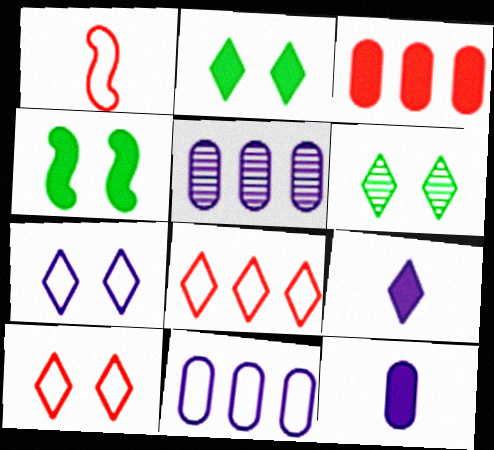[[1, 2, 5], 
[3, 4, 9], 
[6, 8, 9]]